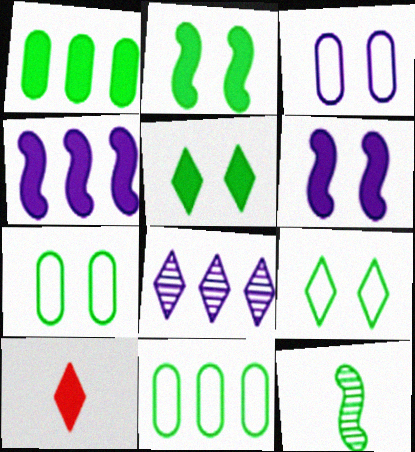[[1, 6, 10], 
[1, 9, 12], 
[5, 11, 12], 
[8, 9, 10]]